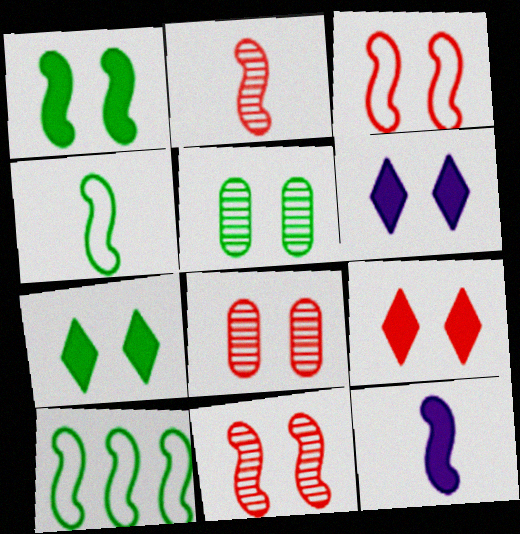[[2, 4, 12], 
[3, 5, 6], 
[3, 8, 9], 
[6, 7, 9], 
[10, 11, 12]]